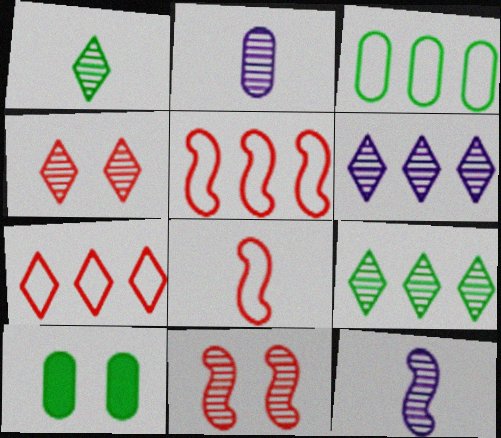[[1, 4, 6], 
[2, 9, 11], 
[6, 8, 10], 
[7, 10, 12]]